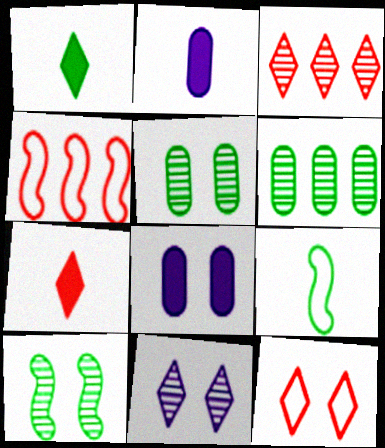[[3, 7, 12], 
[3, 8, 9], 
[8, 10, 12]]